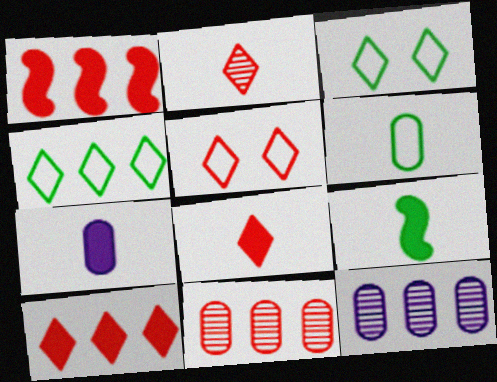[[1, 4, 12], 
[2, 5, 10], 
[5, 9, 12], 
[7, 8, 9]]